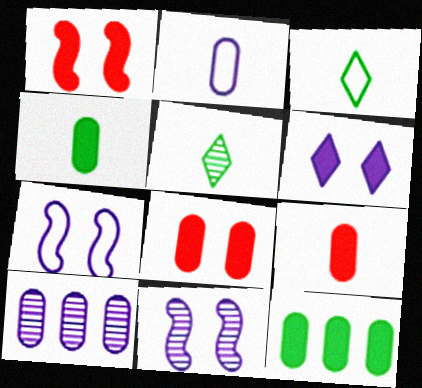[[1, 3, 10]]